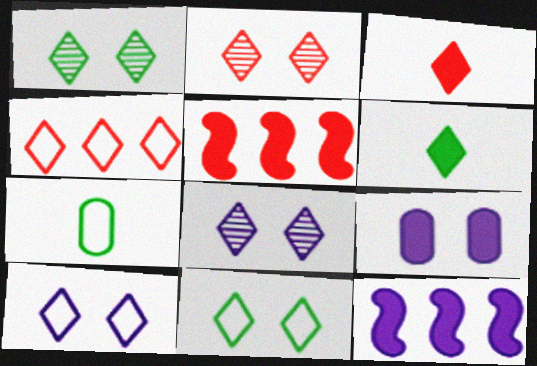[[1, 2, 8], 
[2, 3, 4], 
[2, 7, 12], 
[4, 6, 8], 
[5, 6, 9], 
[5, 7, 8]]